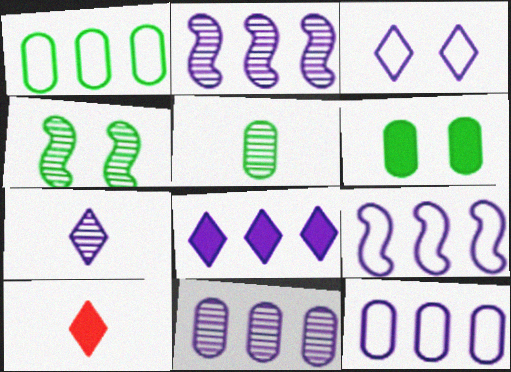[[1, 5, 6], 
[2, 8, 12], 
[3, 7, 8], 
[4, 10, 12], 
[8, 9, 11]]